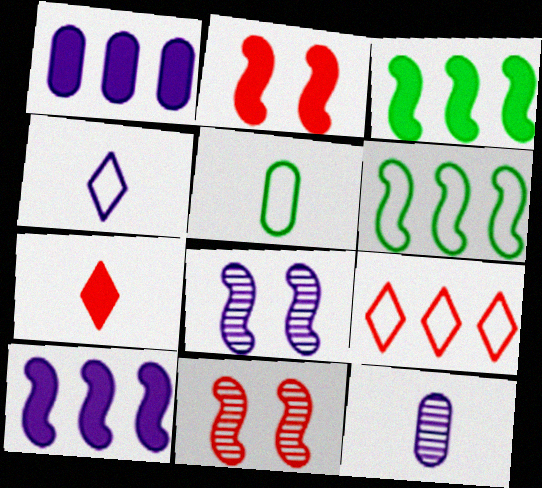[[1, 4, 8]]